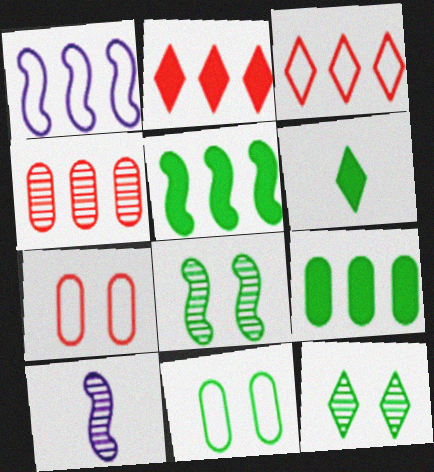[[2, 10, 11], 
[4, 10, 12]]